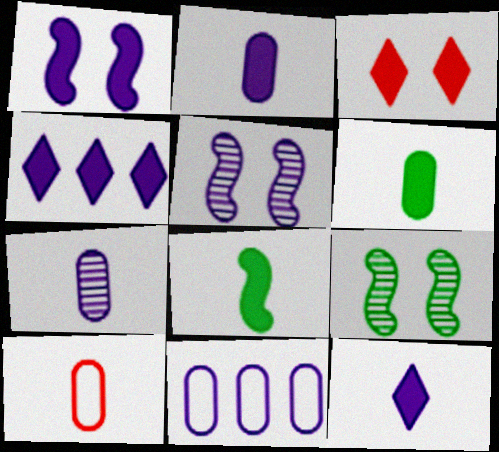[[1, 2, 4], 
[4, 9, 10], 
[5, 11, 12], 
[6, 7, 10]]